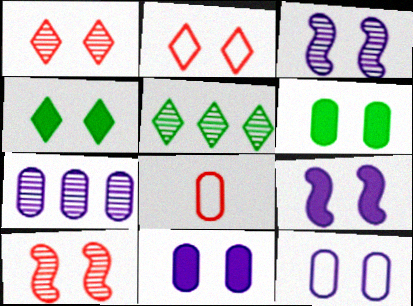[[2, 3, 6], 
[4, 10, 12], 
[5, 8, 9], 
[6, 7, 8]]